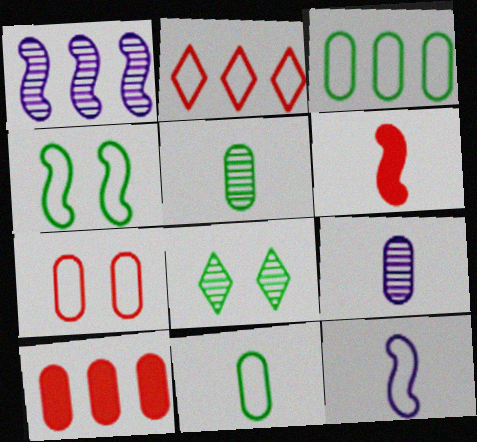[[1, 4, 6], 
[8, 10, 12]]